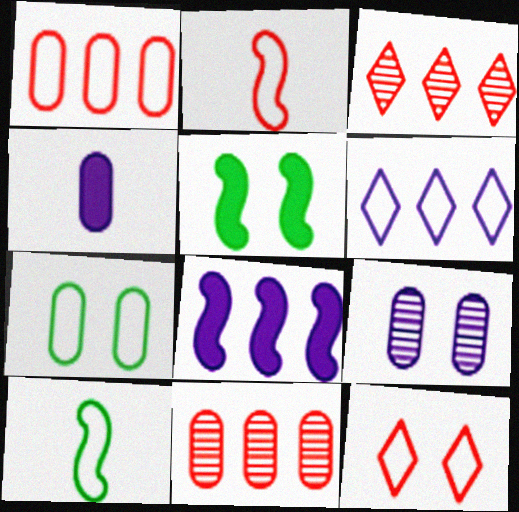[[1, 2, 12], 
[2, 6, 7], 
[4, 7, 11], 
[5, 9, 12]]